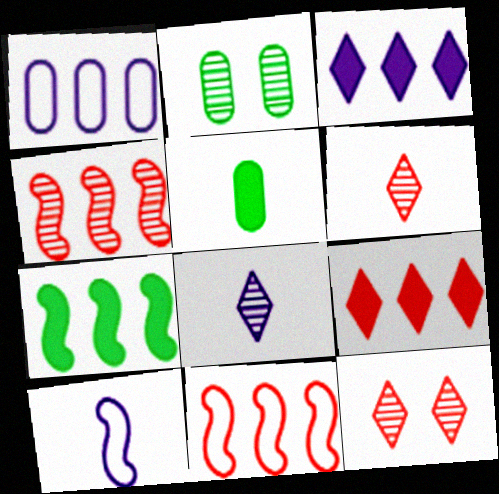[[2, 4, 8], 
[2, 9, 10], 
[5, 6, 10]]